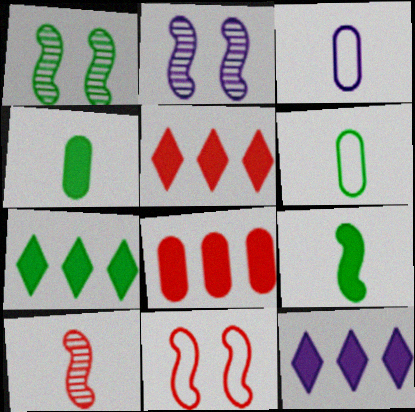[[1, 3, 5], 
[1, 6, 7], 
[2, 3, 12], 
[2, 5, 6], 
[5, 7, 12]]